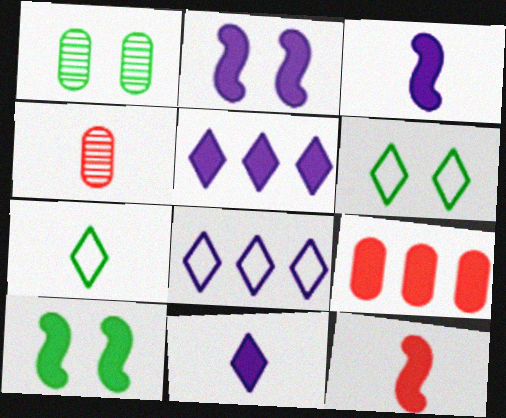[[1, 6, 10], 
[1, 8, 12], 
[3, 4, 7], 
[4, 8, 10], 
[9, 10, 11]]